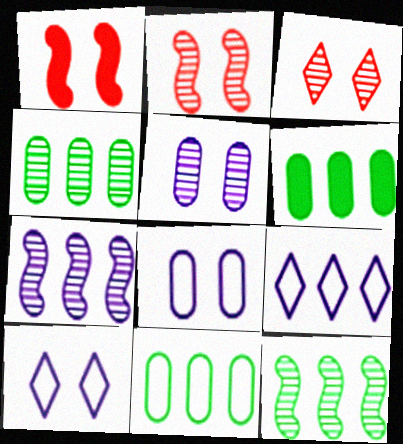[[4, 6, 11]]